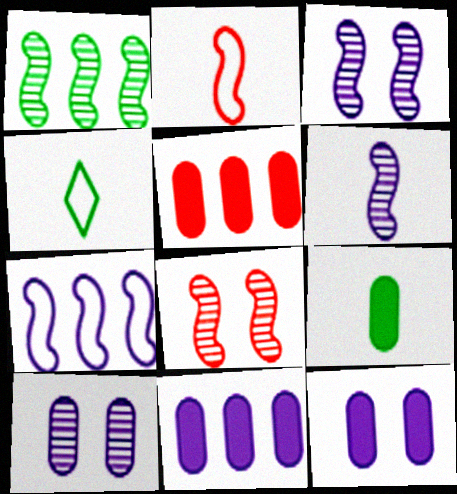[[1, 6, 8], 
[3, 4, 5], 
[4, 8, 11], 
[5, 9, 12]]